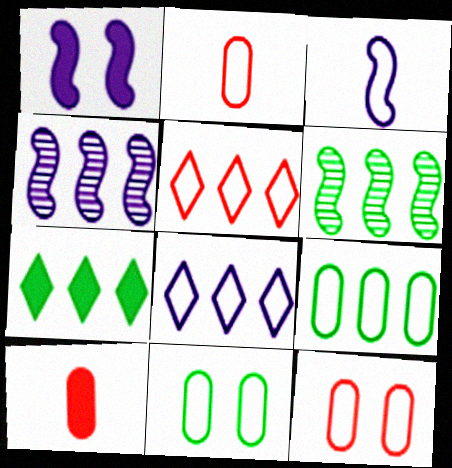[[1, 3, 4], 
[1, 7, 10], 
[3, 5, 11], 
[6, 7, 9]]